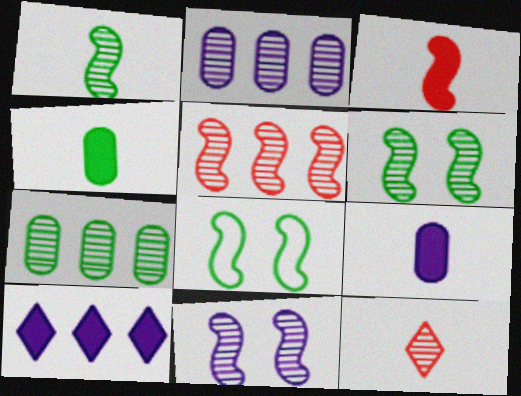[[1, 5, 11], 
[2, 6, 12], 
[7, 11, 12]]